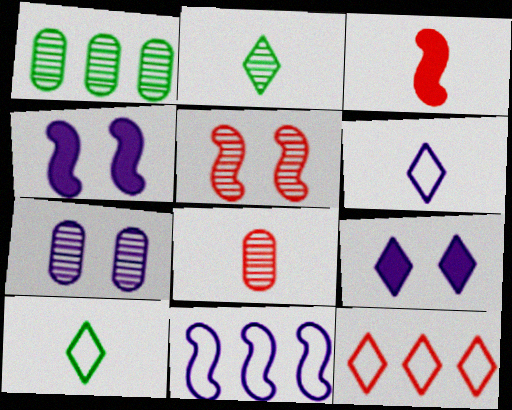[[1, 7, 8], 
[2, 9, 12]]